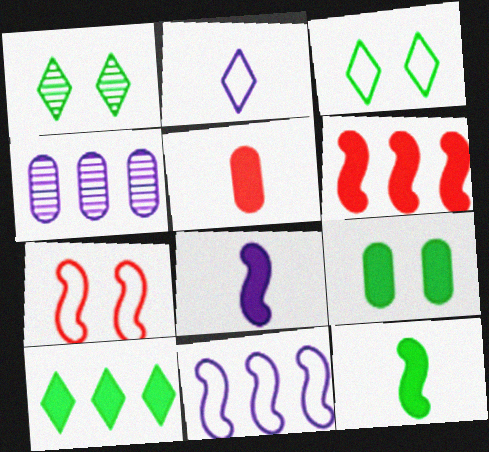[[1, 5, 11], 
[9, 10, 12]]